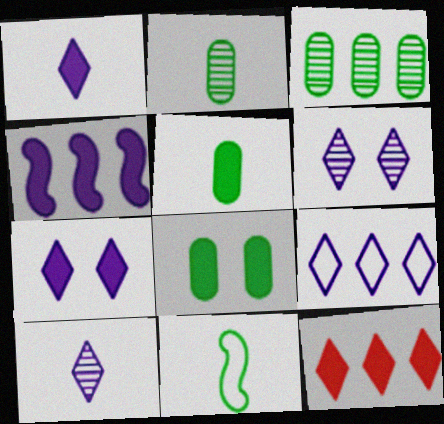[[1, 6, 9], 
[7, 9, 10]]